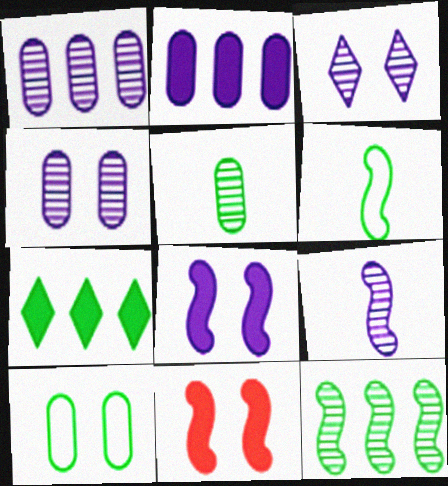[[1, 3, 9], 
[3, 10, 11]]